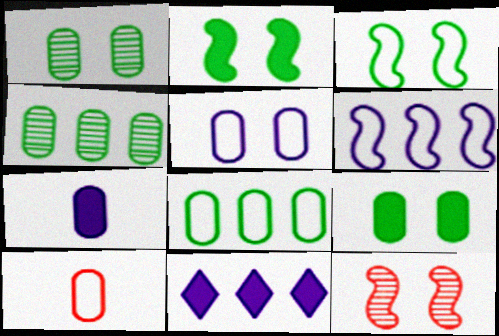[[5, 8, 10]]